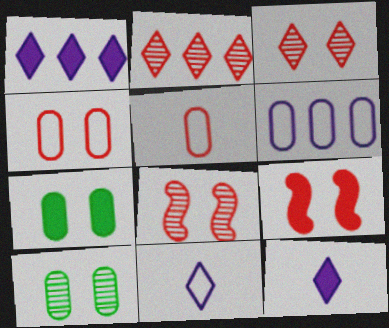[[2, 5, 9], 
[3, 4, 9]]